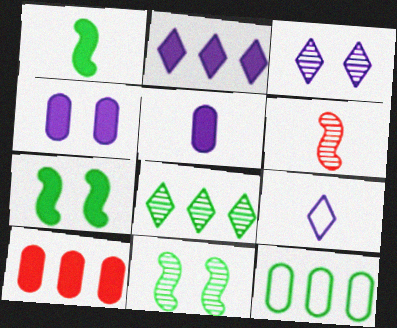[[2, 3, 9], 
[9, 10, 11]]